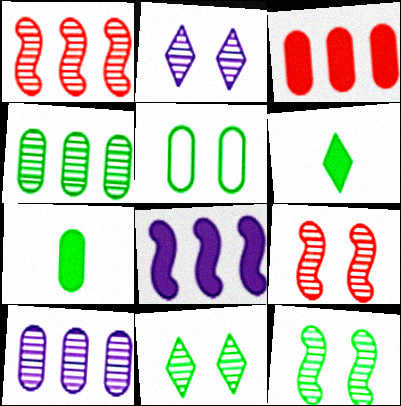[[4, 5, 7]]